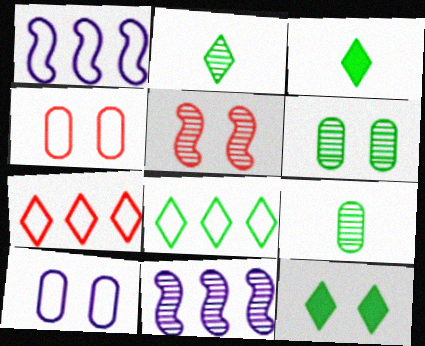[[2, 8, 12], 
[3, 4, 11], 
[5, 10, 12]]